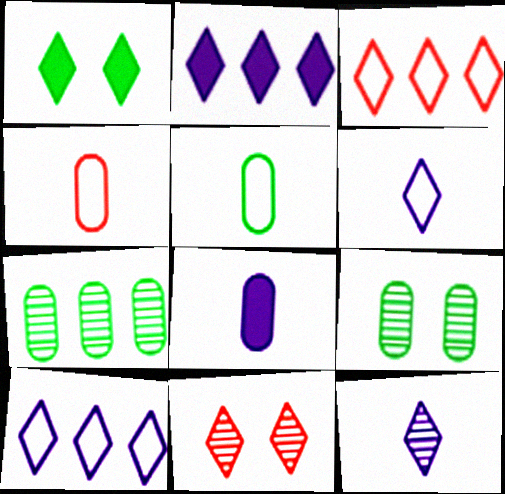[[1, 3, 12]]